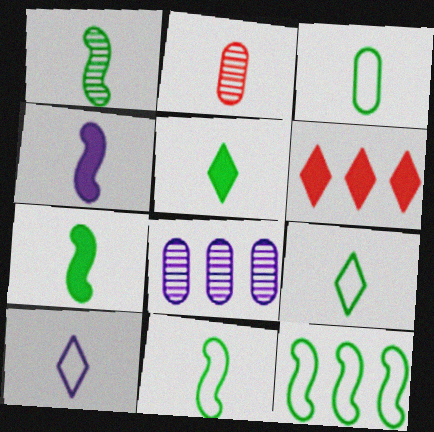[[1, 3, 5], 
[1, 7, 11], 
[2, 4, 9], 
[2, 7, 10], 
[3, 9, 11], 
[6, 8, 12]]